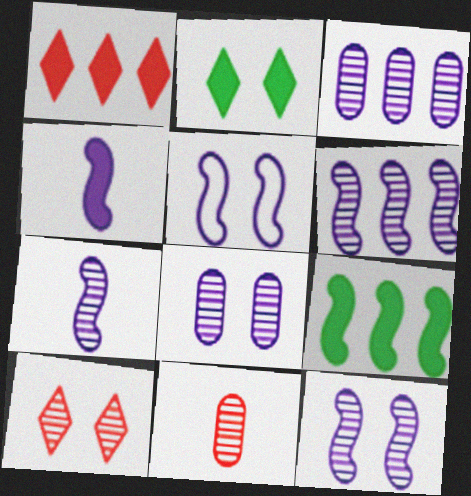[[4, 5, 6], 
[6, 7, 12]]